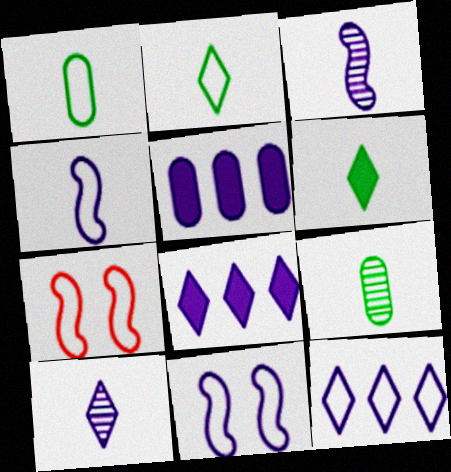[[1, 7, 12], 
[5, 10, 11], 
[7, 8, 9]]